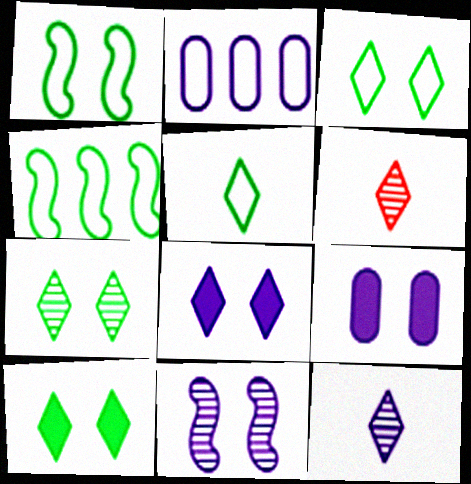[[3, 7, 10], 
[4, 6, 9]]